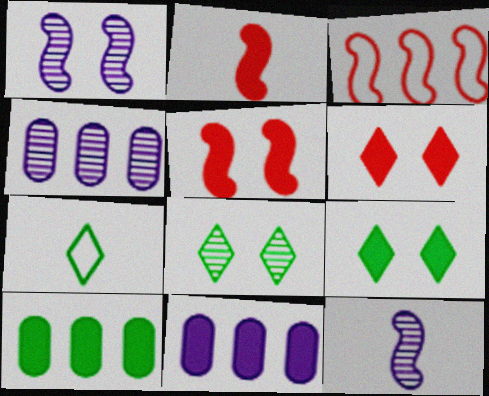[[2, 9, 11], 
[4, 5, 7]]